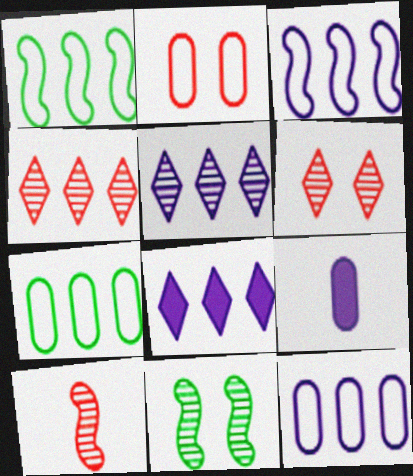[[1, 6, 9]]